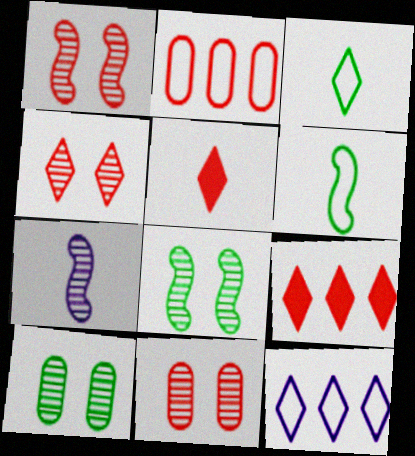[[1, 2, 5], 
[1, 4, 11]]